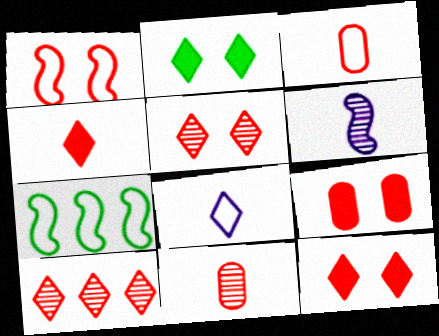[[1, 5, 9], 
[2, 8, 10]]